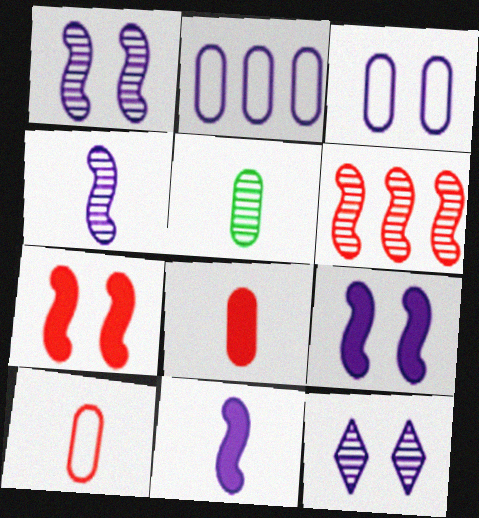[[2, 11, 12], 
[3, 9, 12], 
[5, 6, 12]]